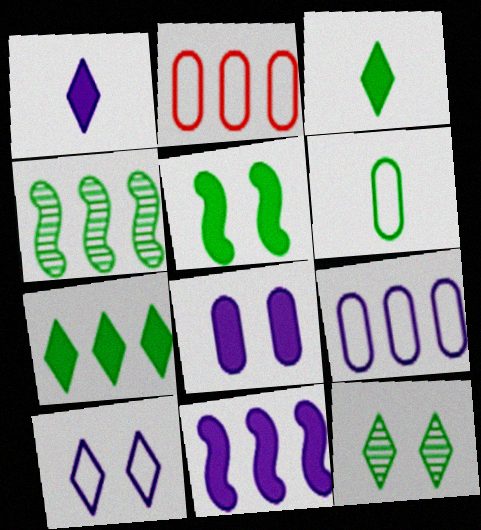[[1, 8, 11]]